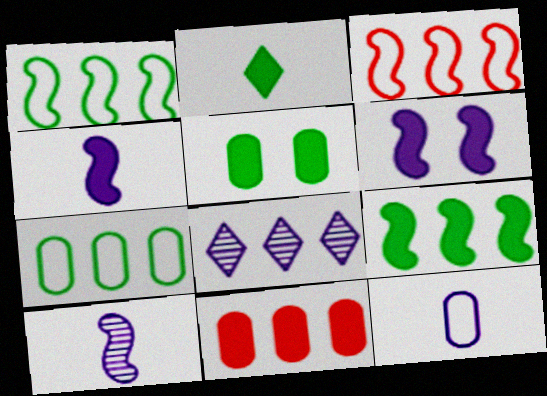[[1, 8, 11], 
[2, 5, 9], 
[2, 6, 11], 
[6, 8, 12]]